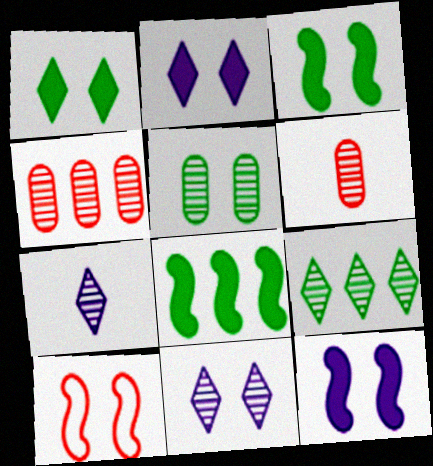[[2, 5, 10]]